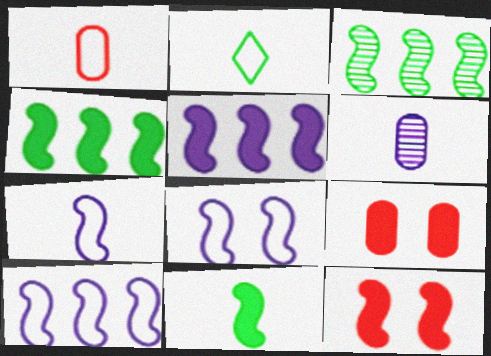[[1, 2, 7], 
[3, 7, 12], 
[5, 11, 12], 
[7, 8, 10]]